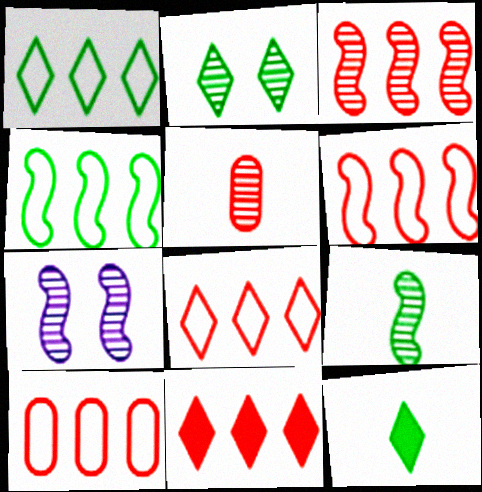[[1, 2, 12], 
[3, 7, 9], 
[3, 10, 11], 
[6, 8, 10], 
[7, 10, 12]]